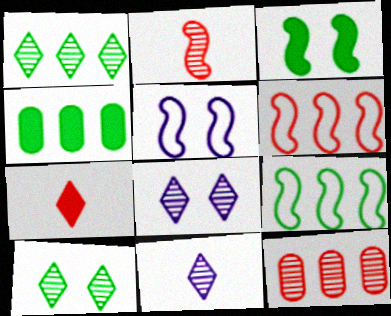[[1, 4, 9]]